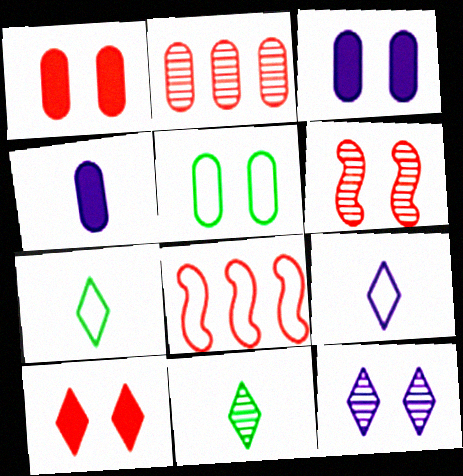[[2, 4, 5], 
[3, 8, 11], 
[5, 8, 9]]